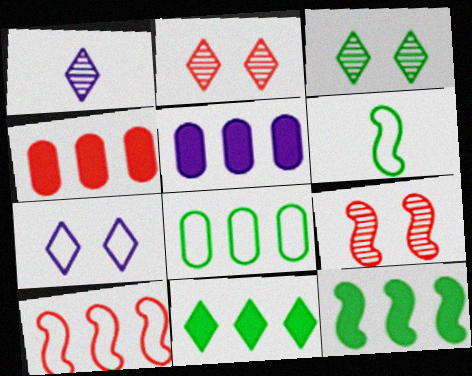[[2, 5, 6]]